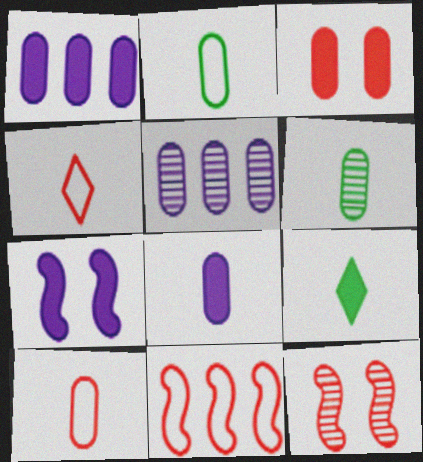[[2, 3, 5], 
[6, 8, 10]]